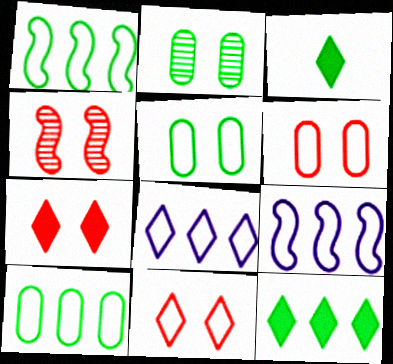[[1, 2, 3], 
[4, 6, 7]]